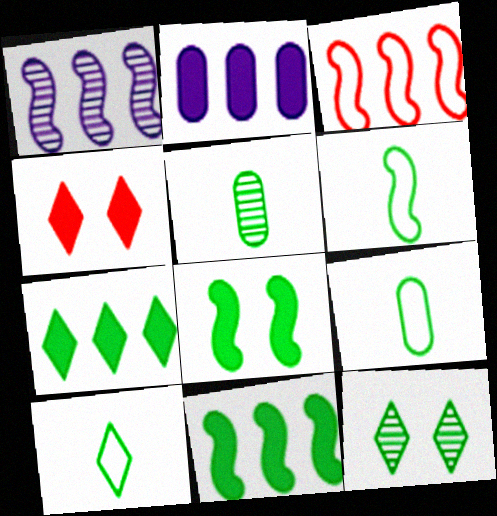[[1, 3, 11], 
[1, 4, 9], 
[6, 9, 10], 
[7, 10, 12], 
[9, 11, 12]]